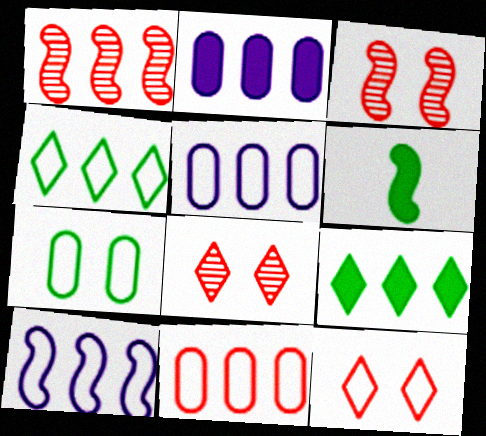[[1, 2, 4], 
[1, 5, 9], 
[3, 6, 10], 
[4, 10, 11], 
[5, 6, 8]]